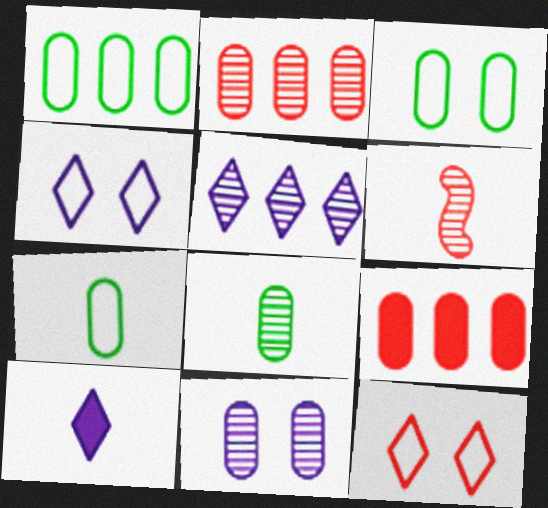[[1, 3, 7], 
[2, 8, 11], 
[4, 5, 10], 
[6, 7, 10], 
[6, 9, 12], 
[7, 9, 11]]